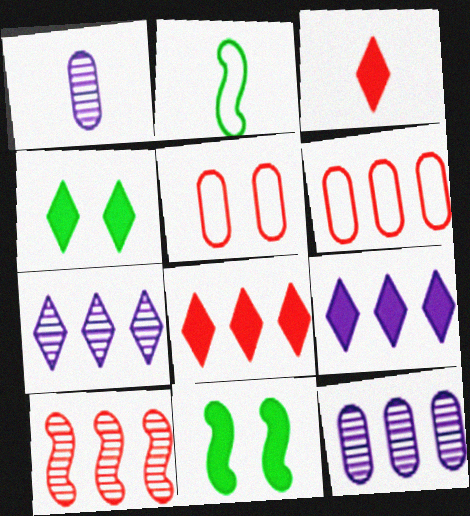[[1, 2, 3], 
[3, 4, 9], 
[3, 5, 10], 
[6, 8, 10]]